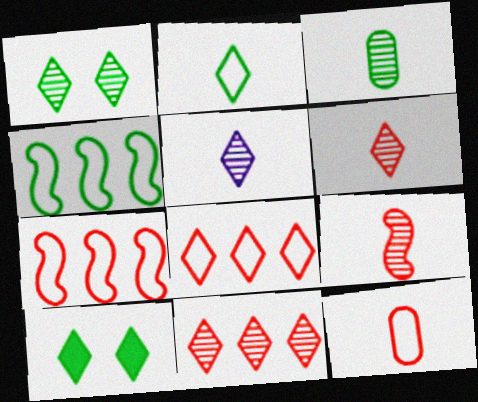[[1, 5, 11], 
[3, 4, 10], 
[3, 5, 9], 
[5, 8, 10]]